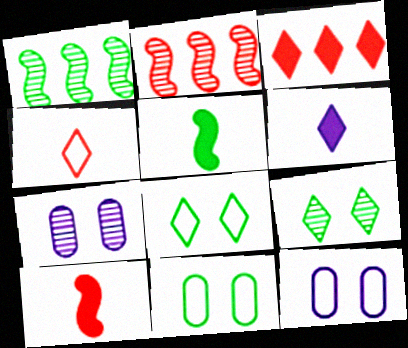[[2, 6, 11]]